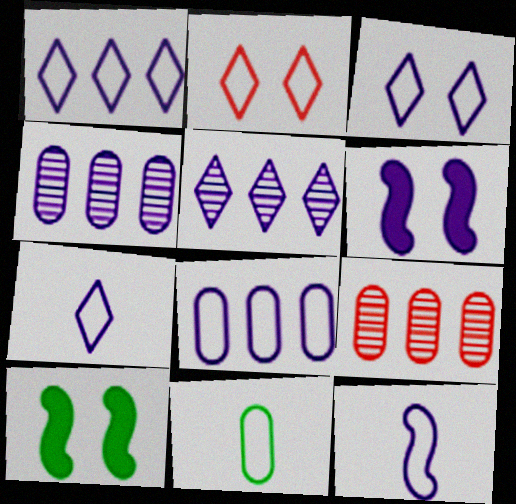[[1, 3, 7], 
[3, 8, 12], 
[4, 6, 7], 
[7, 9, 10]]